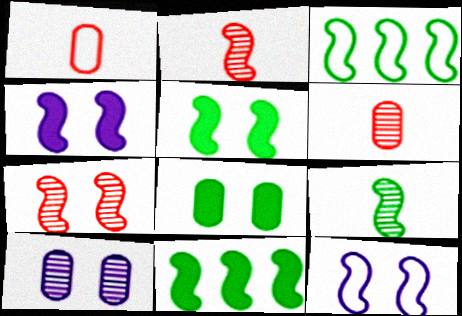[[2, 3, 4], 
[2, 11, 12], 
[3, 5, 9], 
[5, 7, 12]]